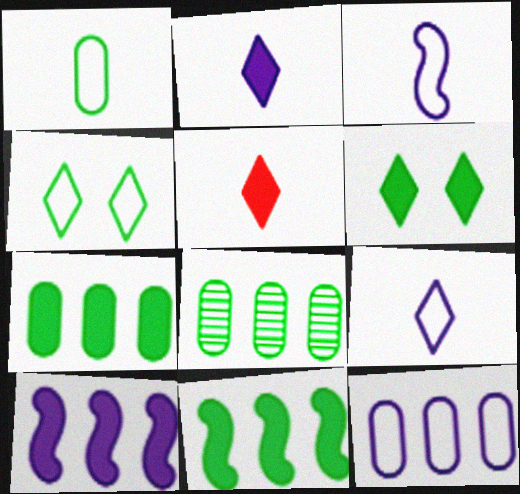[]